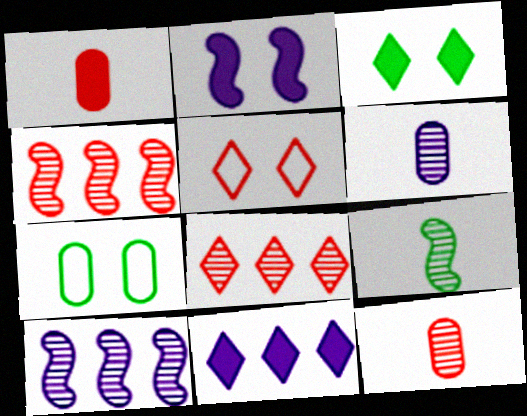[[1, 4, 5]]